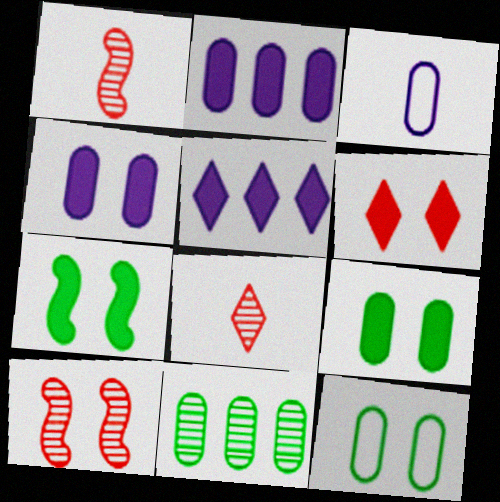[[1, 5, 12], 
[4, 6, 7]]